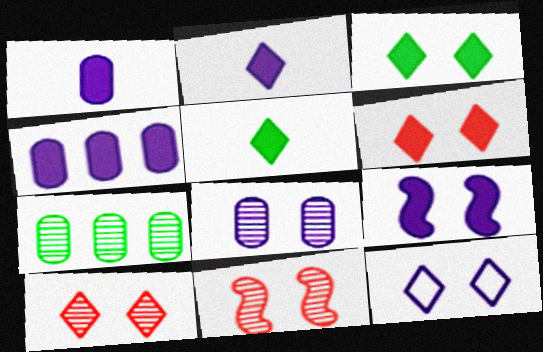[[2, 4, 9], 
[3, 10, 12], 
[8, 9, 12]]